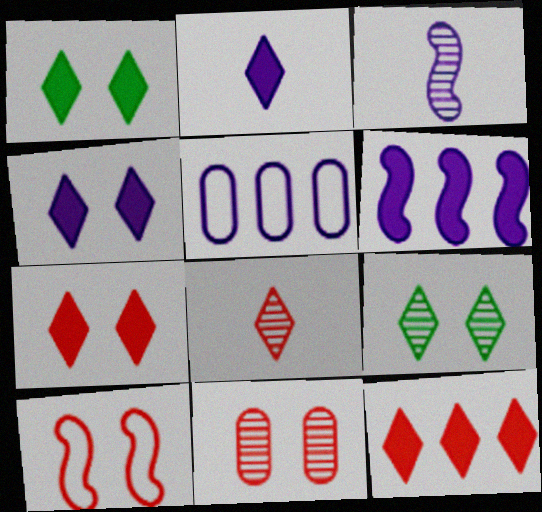[[1, 2, 12], 
[1, 4, 7], 
[3, 4, 5], 
[7, 10, 11]]